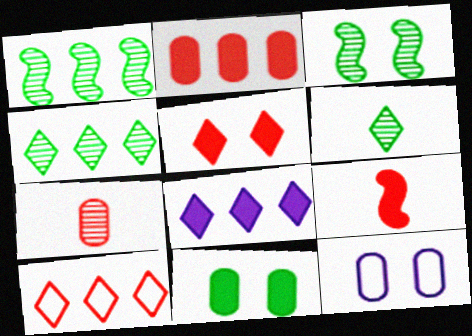[[2, 5, 9], 
[3, 5, 12], 
[4, 8, 10], 
[4, 9, 12], 
[8, 9, 11]]